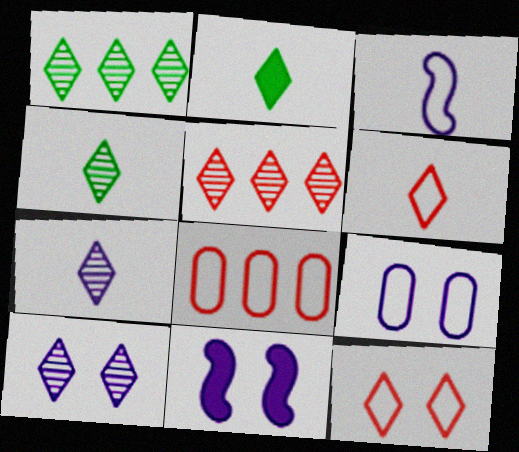[[2, 6, 7], 
[4, 5, 10], 
[4, 8, 11], 
[9, 10, 11]]